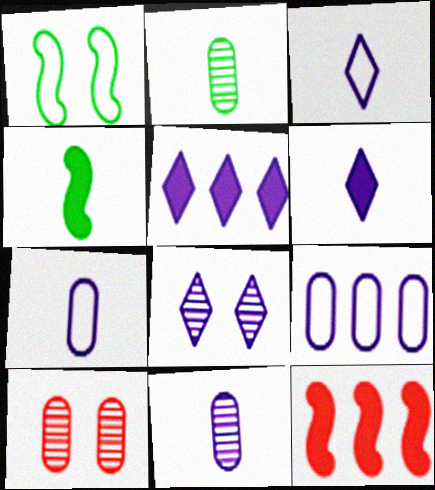[[3, 5, 8]]